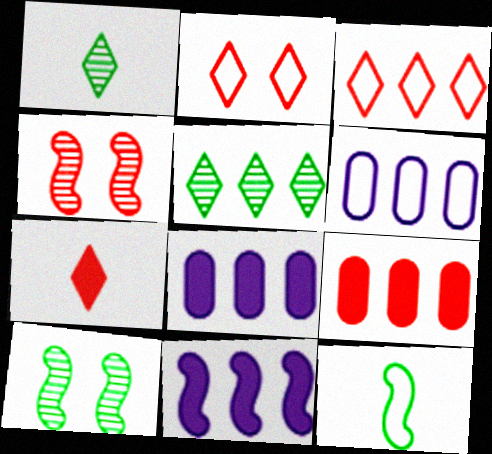[[2, 6, 12], 
[4, 11, 12], 
[6, 7, 10]]